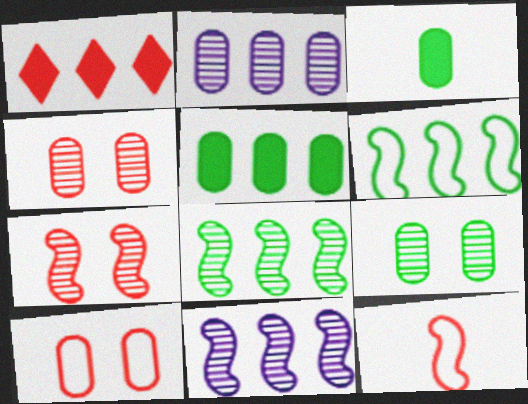[[1, 2, 6], 
[1, 4, 12], 
[2, 3, 10]]